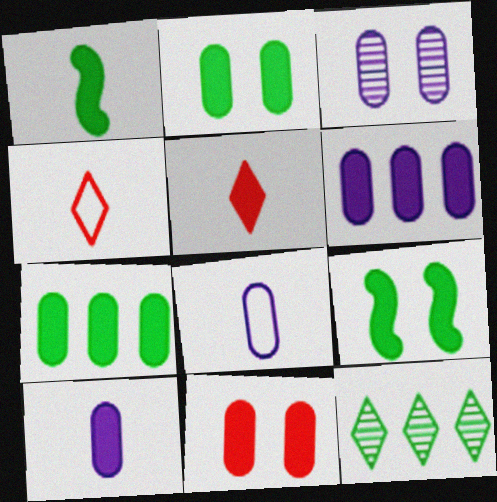[[1, 5, 10], 
[3, 6, 8], 
[5, 6, 9], 
[7, 10, 11]]